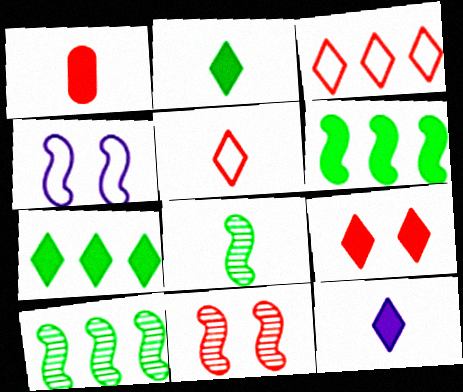[[1, 3, 11], 
[7, 9, 12]]